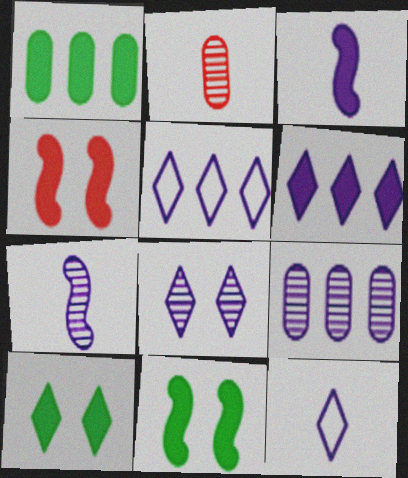[[2, 5, 11], 
[6, 8, 12], 
[7, 8, 9]]